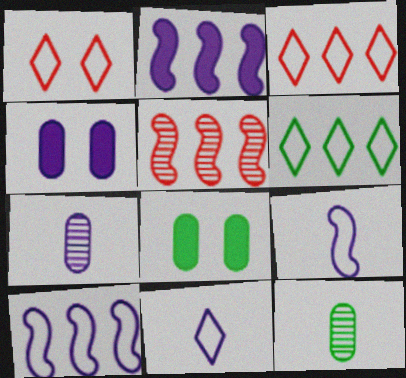[[1, 2, 12], 
[1, 6, 11], 
[5, 8, 11]]